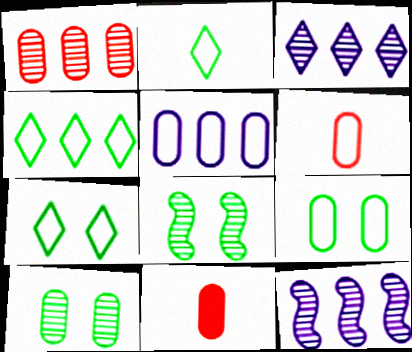[[2, 4, 7], 
[5, 6, 9], 
[5, 10, 11], 
[7, 11, 12]]